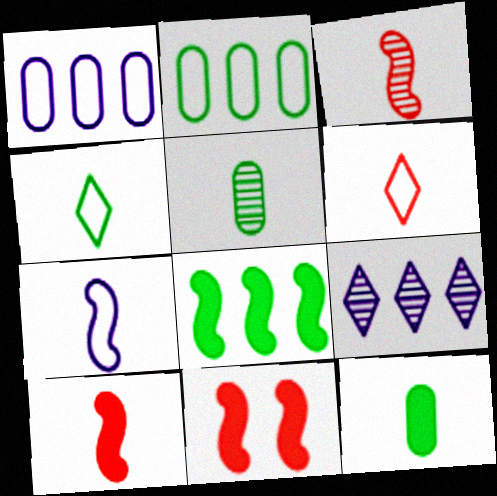[]